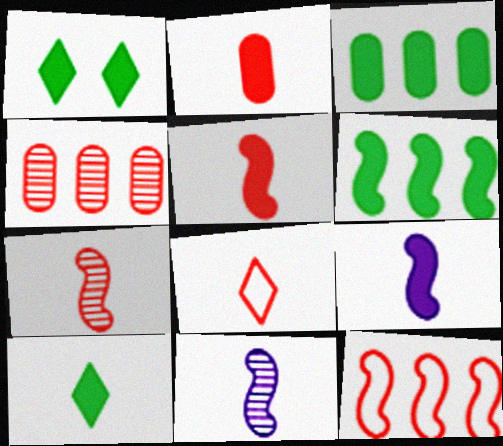[[2, 7, 8], 
[2, 9, 10]]